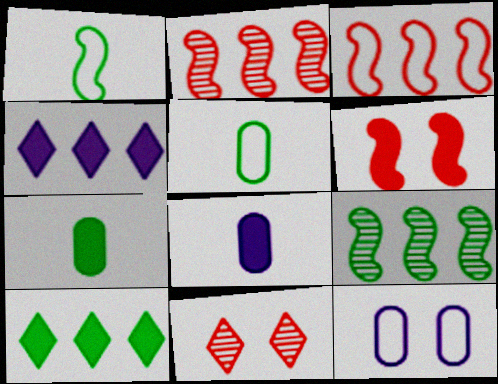[[4, 6, 7], 
[6, 8, 10]]